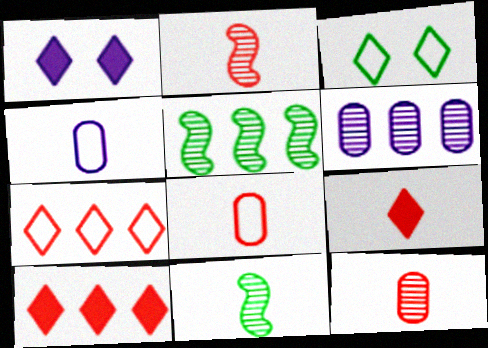[[1, 5, 8], 
[2, 8, 9], 
[4, 9, 11]]